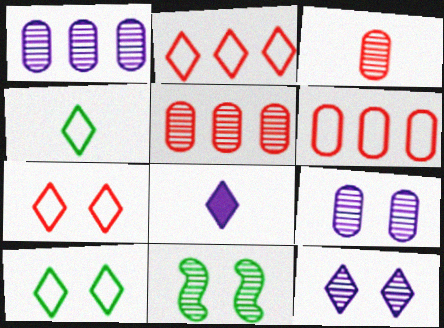[[6, 8, 11]]